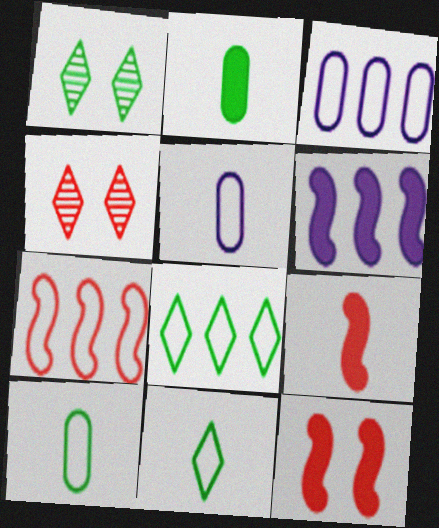[[1, 3, 9], 
[3, 7, 8], 
[4, 6, 10]]